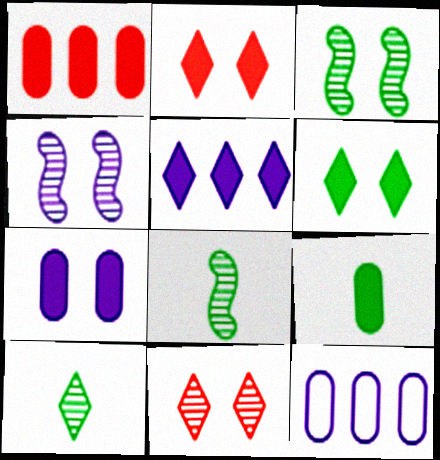[[1, 7, 9], 
[2, 8, 12]]